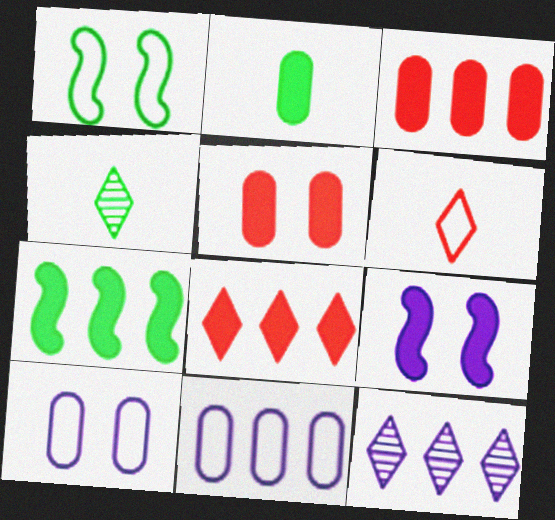[[1, 6, 11], 
[2, 8, 9]]